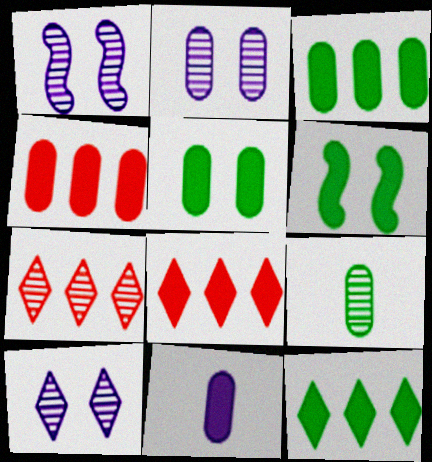[[1, 2, 10], 
[1, 7, 9], 
[4, 5, 11], 
[6, 8, 11]]